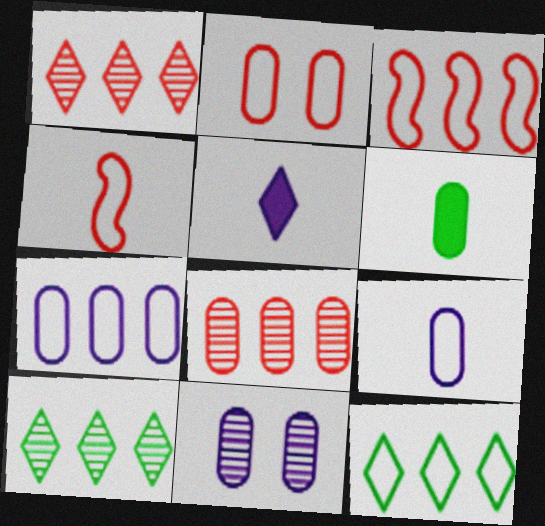[[3, 7, 12]]